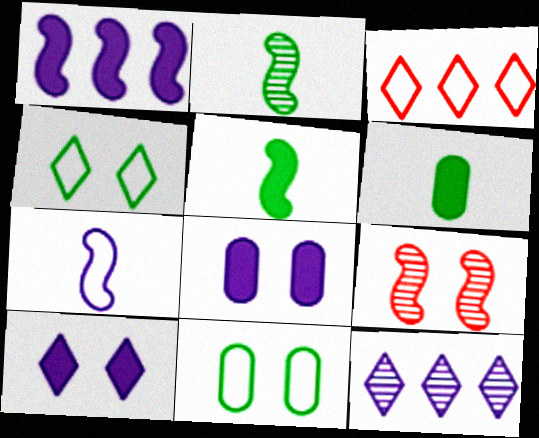[[2, 3, 8], 
[3, 7, 11], 
[4, 8, 9], 
[7, 8, 12], 
[9, 10, 11]]